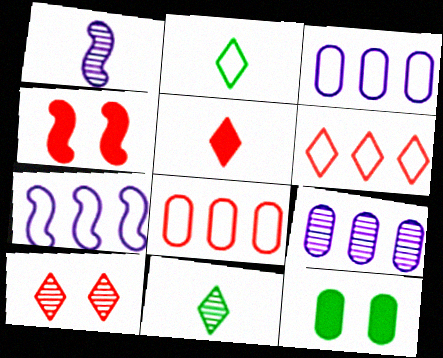[[1, 6, 12], 
[2, 4, 9], 
[3, 4, 11], 
[5, 6, 10]]